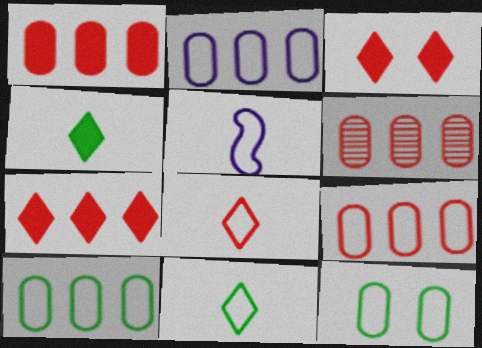[[1, 6, 9], 
[2, 9, 10]]